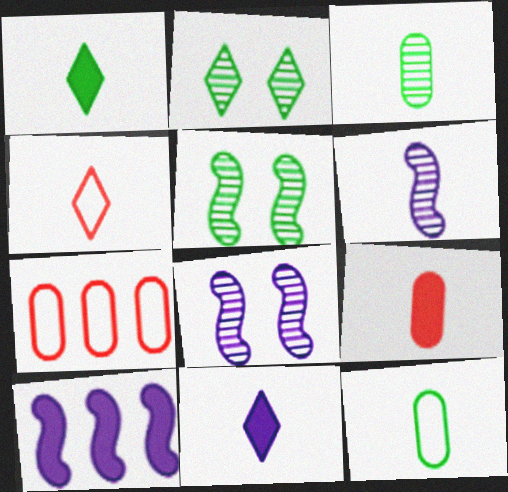[[1, 7, 8], 
[5, 7, 11]]